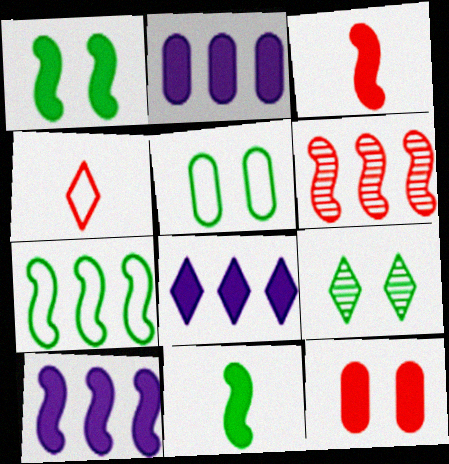[[1, 3, 10], 
[1, 5, 9], 
[2, 8, 10], 
[4, 6, 12], 
[4, 8, 9], 
[6, 7, 10], 
[8, 11, 12]]